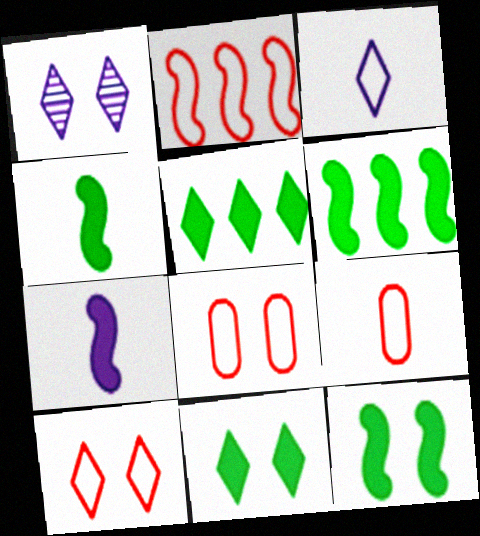[[1, 6, 9], 
[1, 8, 12], 
[1, 10, 11], 
[2, 9, 10], 
[4, 6, 12]]